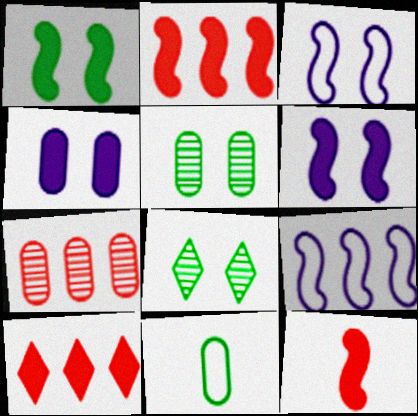[[4, 7, 11]]